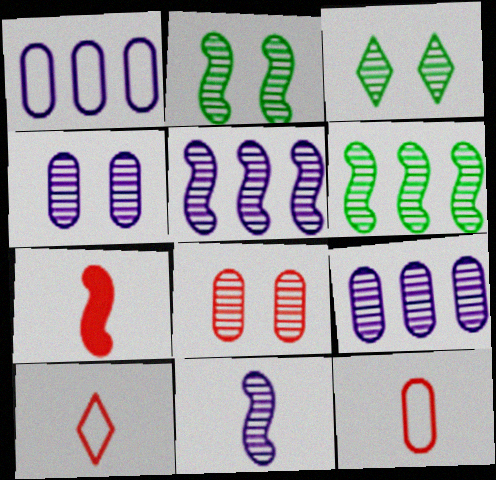[[1, 3, 7]]